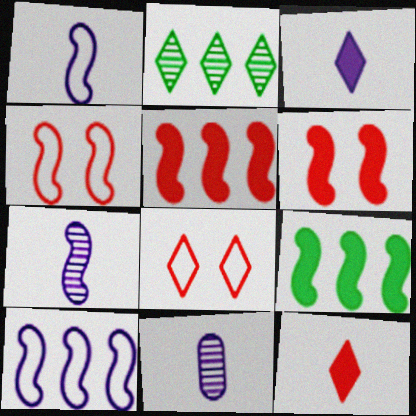[[1, 3, 11], 
[2, 3, 8], 
[4, 7, 9], 
[8, 9, 11]]